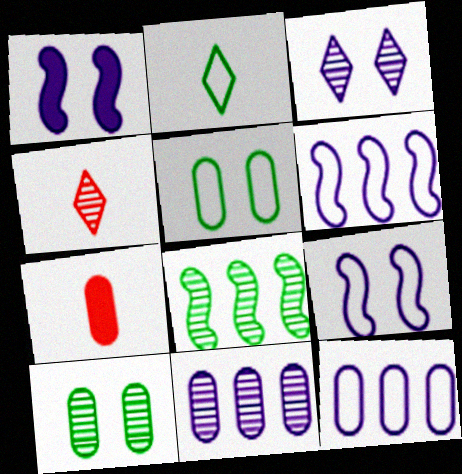[[5, 7, 11], 
[7, 10, 12]]